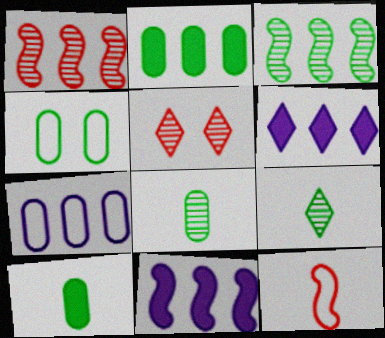[[2, 4, 8]]